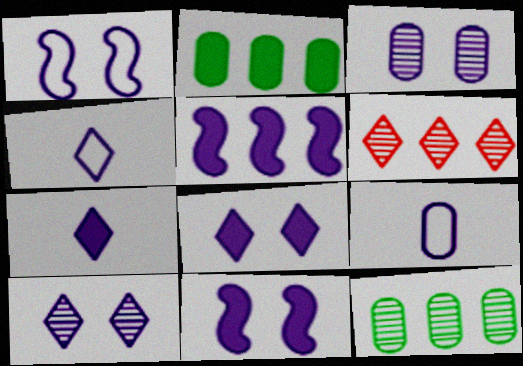[[1, 3, 8], 
[3, 4, 5], 
[5, 9, 10]]